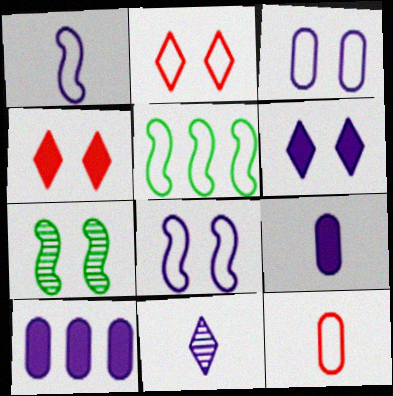[[1, 9, 11], 
[3, 4, 7], 
[8, 10, 11]]